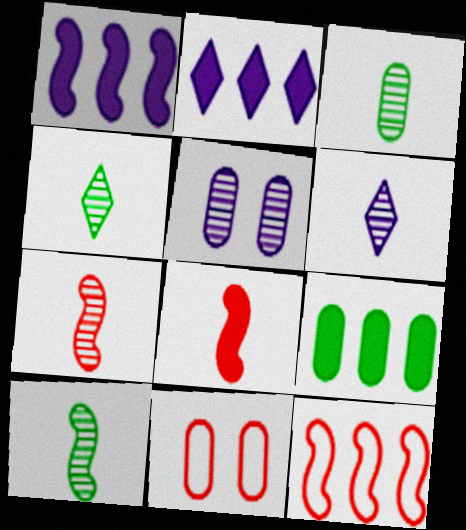[[1, 4, 11], 
[2, 10, 11], 
[3, 4, 10], 
[3, 6, 7]]